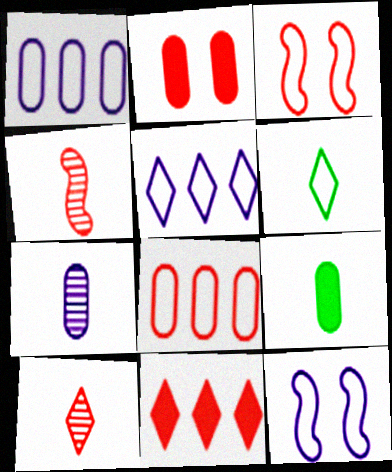[[1, 3, 6], 
[6, 8, 12]]